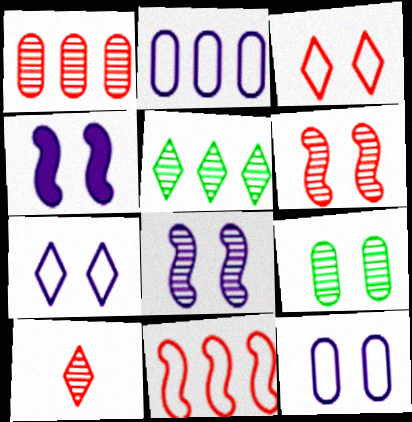[[1, 6, 10], 
[3, 4, 9]]